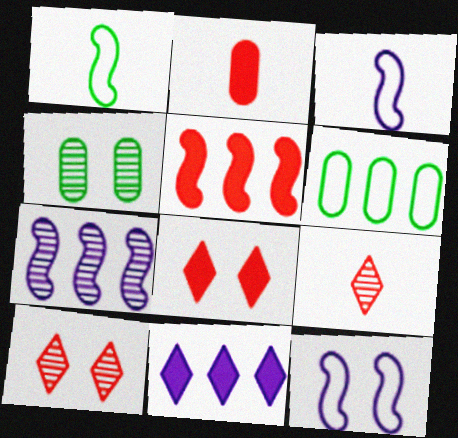[[2, 5, 8], 
[4, 7, 9], 
[4, 8, 12]]